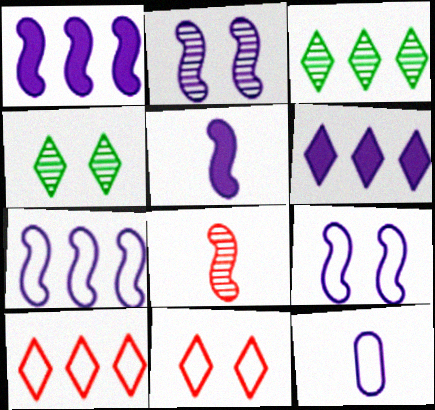[[2, 5, 7], 
[2, 6, 12], 
[3, 6, 10]]